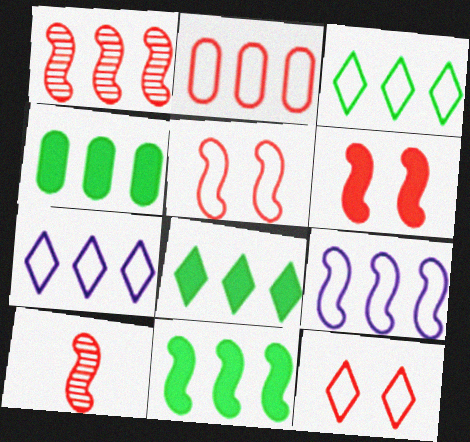[[1, 4, 7], 
[1, 9, 11], 
[2, 3, 9], 
[4, 8, 11]]